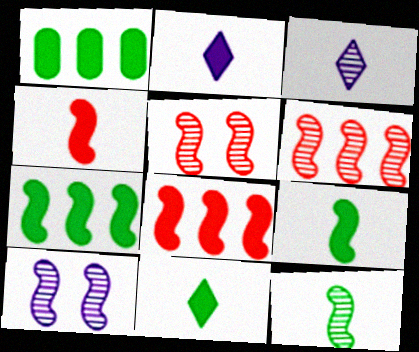[[6, 10, 12]]